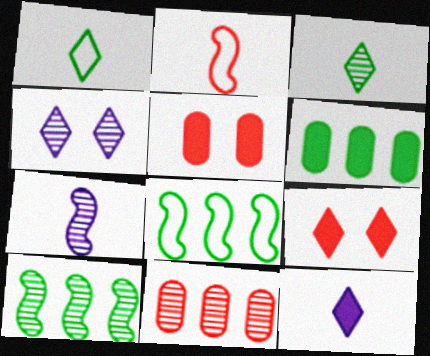[[2, 4, 6], 
[2, 9, 11]]